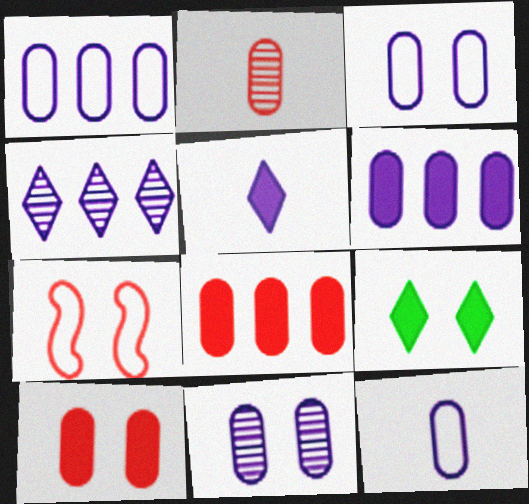[[1, 3, 12], 
[6, 11, 12], 
[7, 9, 11]]